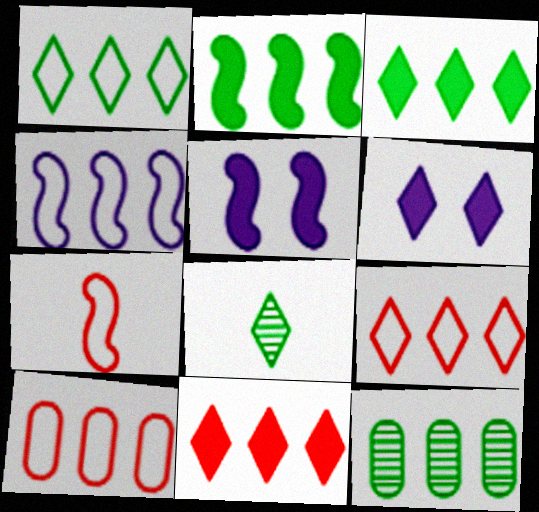[[1, 2, 12], 
[1, 4, 10], 
[4, 11, 12], 
[5, 8, 10], 
[6, 7, 12], 
[6, 8, 9]]